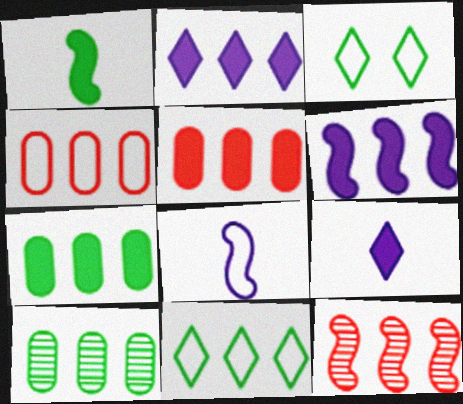[[1, 3, 10], 
[3, 4, 8]]